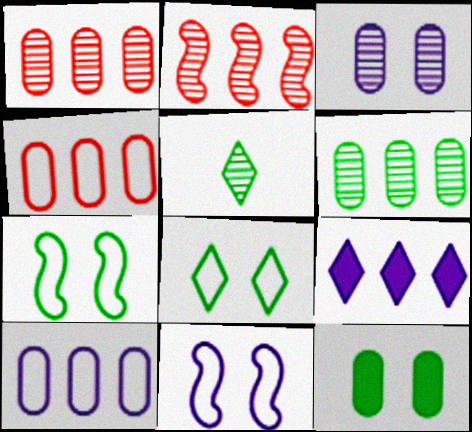[[2, 3, 5]]